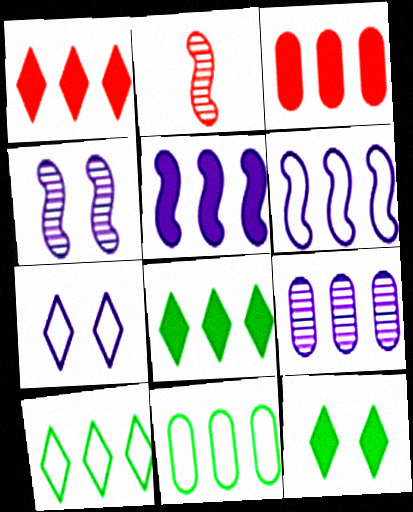[[3, 5, 8], 
[3, 9, 11]]